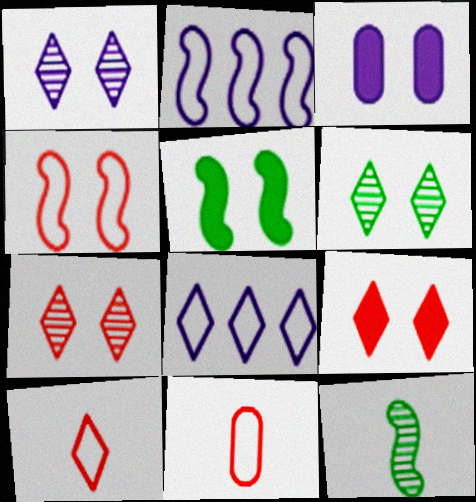[[1, 6, 7], 
[3, 4, 6], 
[3, 5, 9]]